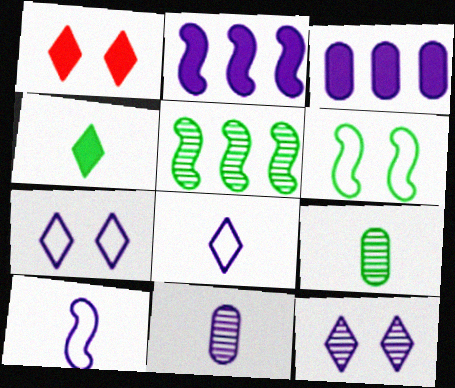[[2, 7, 11], 
[3, 10, 12]]